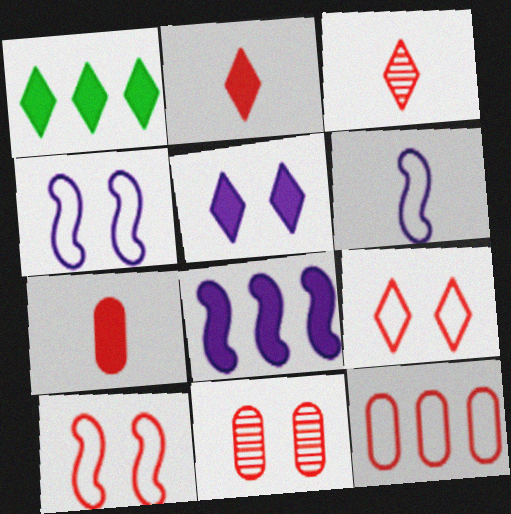[[1, 2, 5], 
[1, 6, 11], 
[7, 11, 12]]